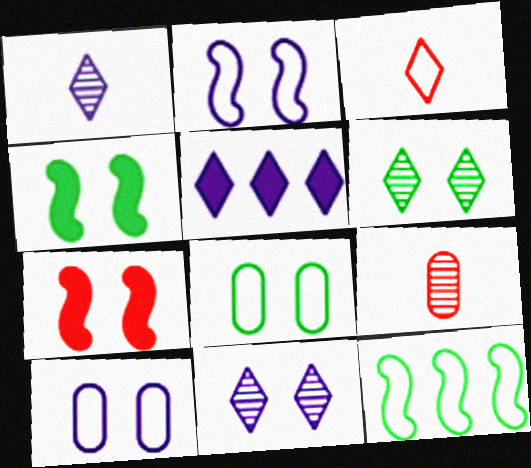[[3, 5, 6], 
[3, 10, 12], 
[4, 6, 8], 
[6, 7, 10], 
[7, 8, 11]]